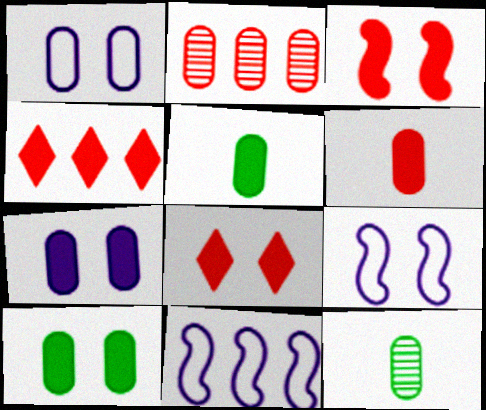[[1, 2, 5], 
[3, 4, 6], 
[4, 9, 12], 
[8, 11, 12]]